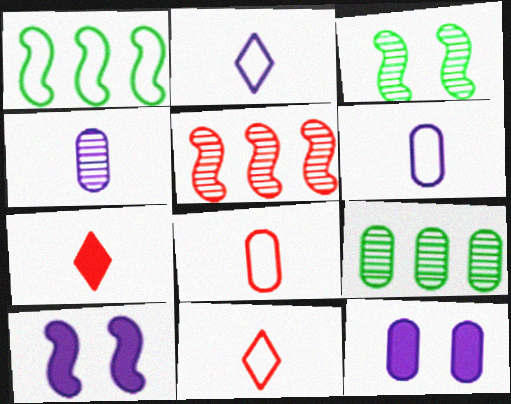[[8, 9, 12], 
[9, 10, 11]]